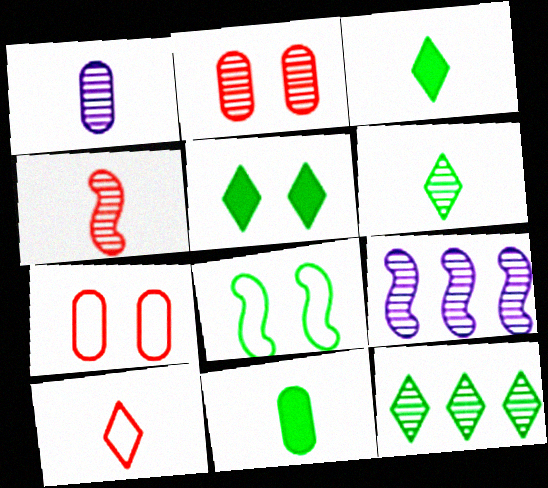[[1, 4, 6], 
[2, 6, 9], 
[3, 7, 9], 
[8, 11, 12]]